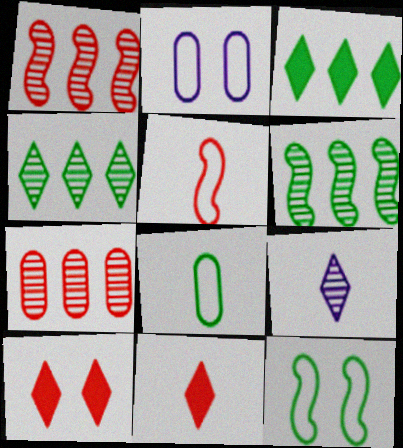[[2, 6, 11], 
[5, 7, 10]]